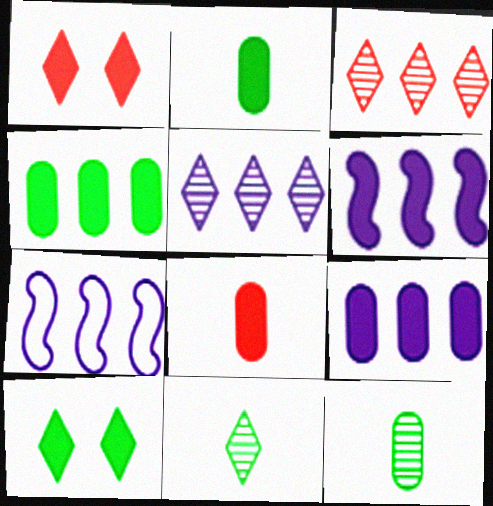[[1, 2, 6], 
[1, 7, 12], 
[3, 4, 7], 
[5, 7, 9], 
[6, 8, 10]]